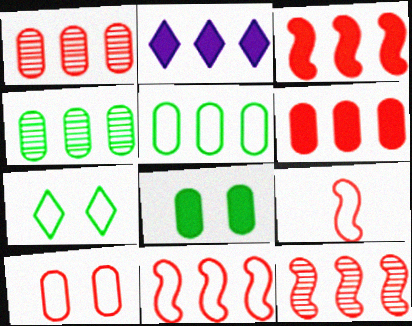[[2, 4, 11], 
[2, 5, 12], 
[3, 11, 12]]